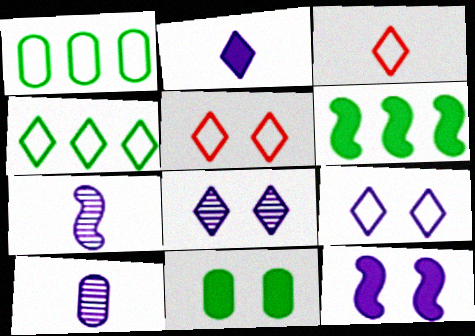[[3, 4, 9], 
[5, 6, 10]]